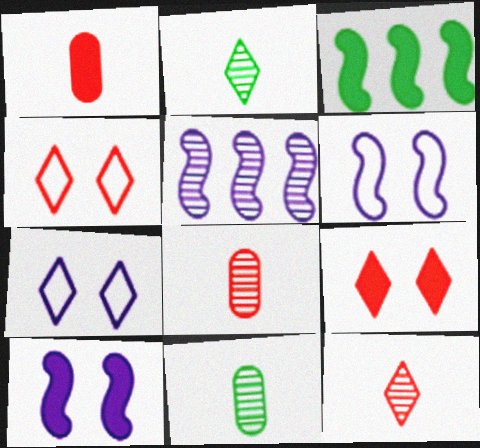[[3, 7, 8]]